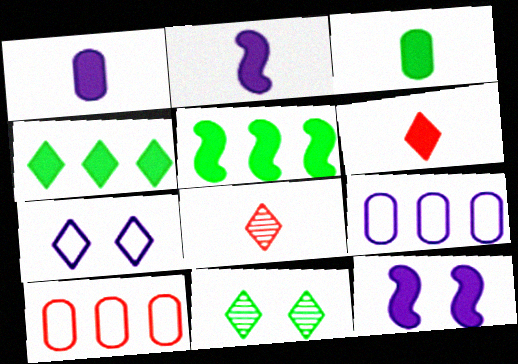[[2, 3, 6], 
[2, 10, 11], 
[4, 7, 8]]